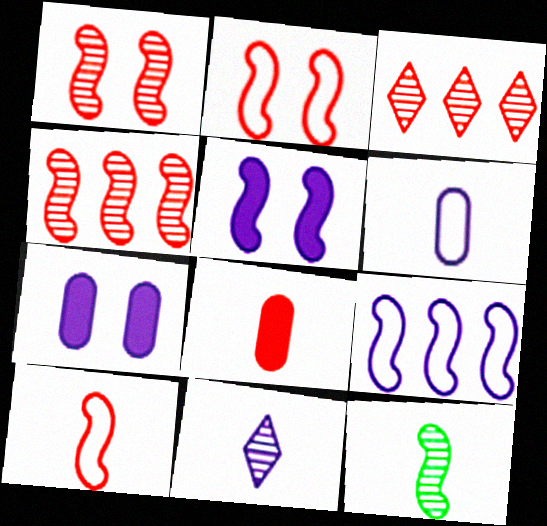[[2, 3, 8], 
[7, 9, 11]]